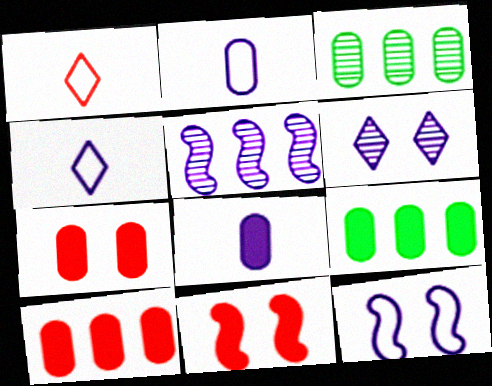[[2, 3, 7], 
[3, 4, 11], 
[7, 8, 9]]